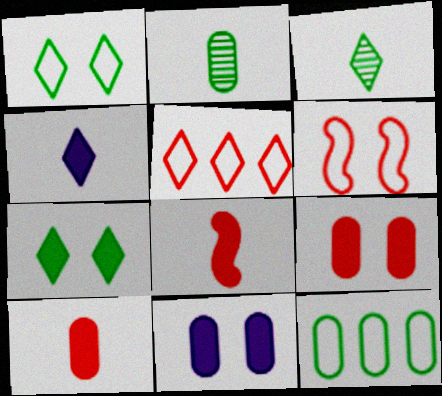[]